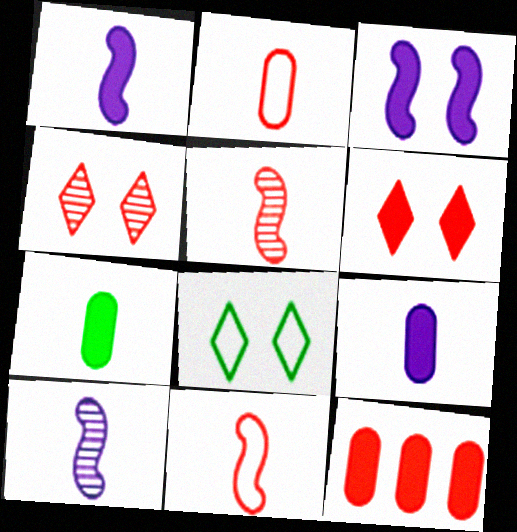[[4, 11, 12], 
[8, 10, 12]]